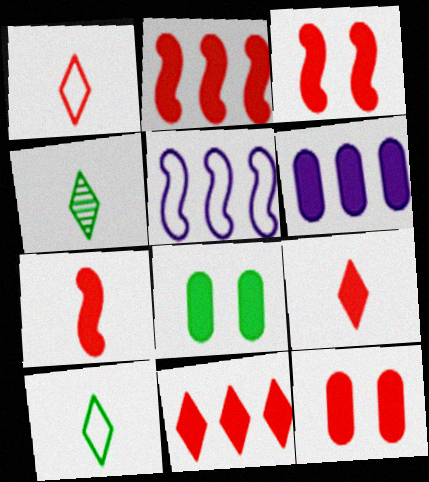[[2, 3, 7], 
[2, 9, 12], 
[4, 5, 12], 
[7, 11, 12]]